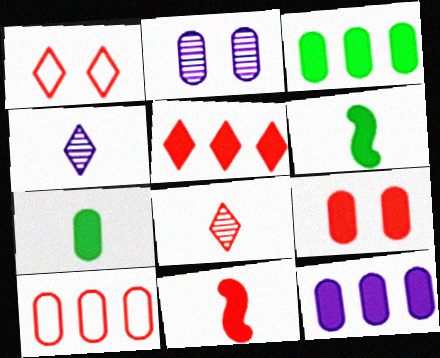[[1, 5, 8], 
[2, 7, 10], 
[5, 9, 11], 
[7, 9, 12]]